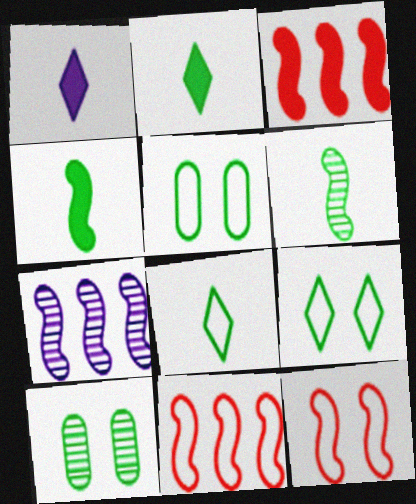[[1, 10, 11], 
[4, 7, 12]]